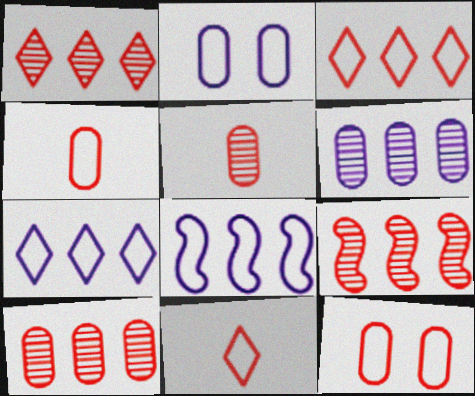[[1, 9, 10]]